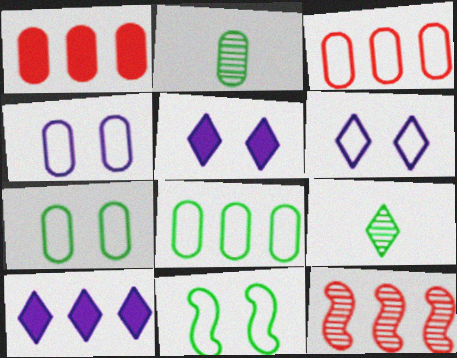[[1, 2, 4], 
[8, 10, 12]]